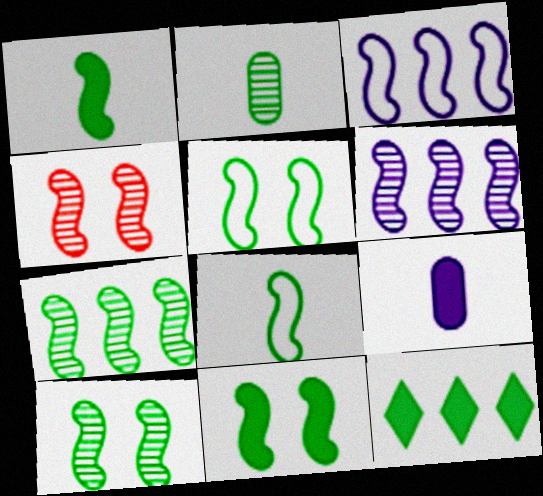[[1, 3, 4], 
[1, 5, 7], 
[2, 5, 12], 
[5, 10, 11], 
[7, 8, 11]]